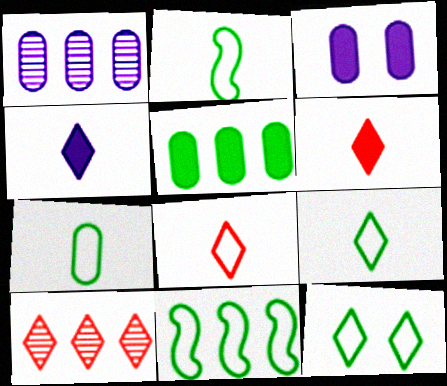[[2, 3, 10], 
[2, 7, 9], 
[4, 10, 12], 
[7, 11, 12]]